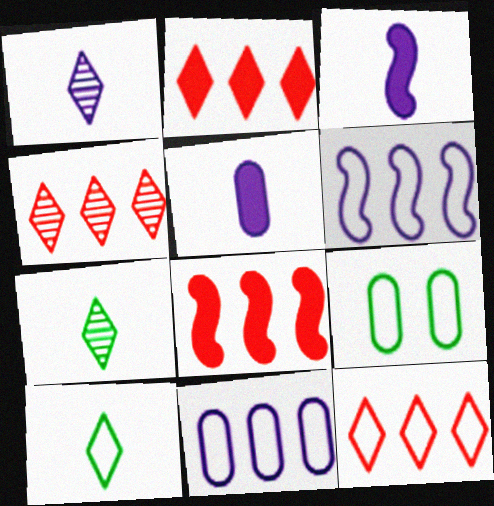[[1, 8, 9], 
[2, 4, 12], 
[3, 4, 9]]